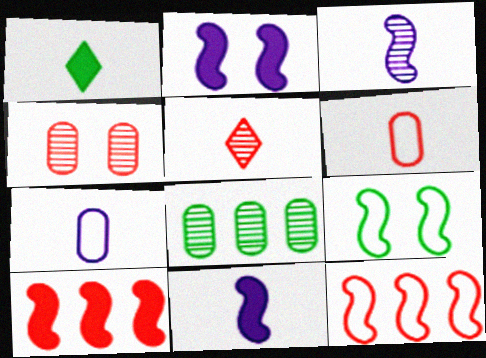[[1, 3, 6], 
[1, 8, 9], 
[3, 9, 10]]